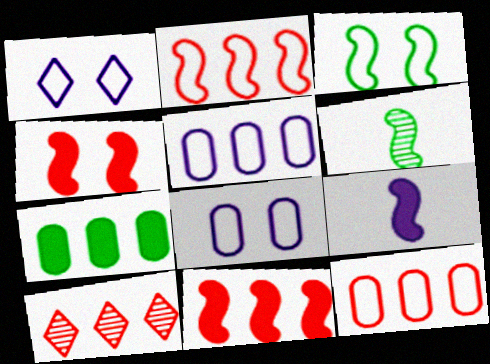[[10, 11, 12]]